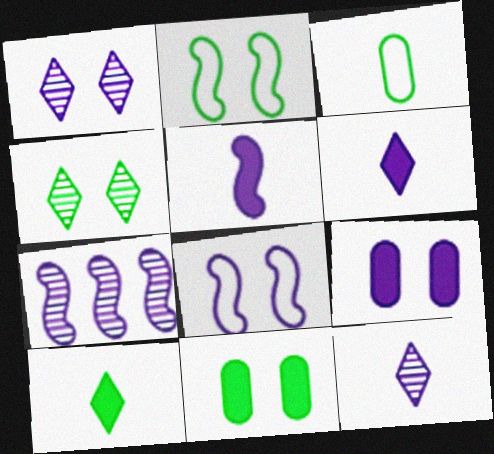[[1, 8, 9], 
[2, 4, 11], 
[5, 7, 8]]